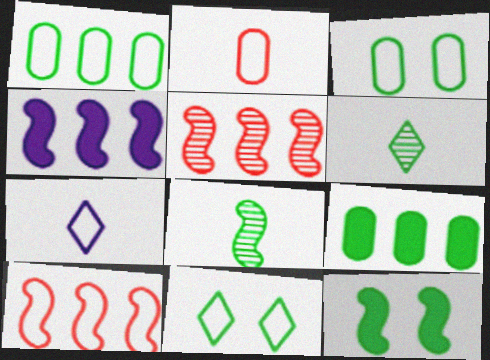[[1, 6, 12], 
[3, 7, 10], 
[8, 9, 11]]